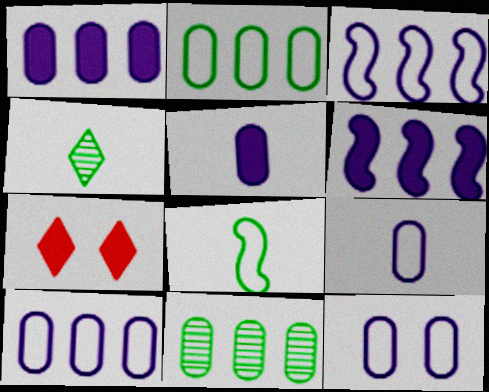[[9, 10, 12]]